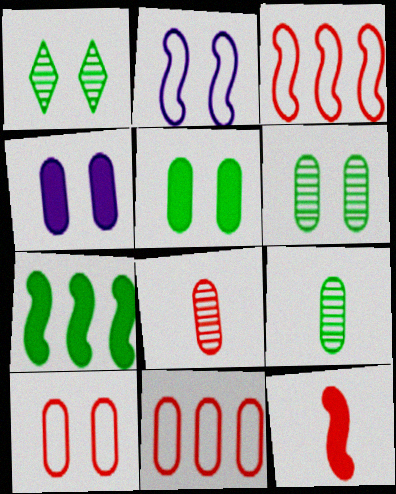[[4, 6, 10], 
[4, 9, 11]]